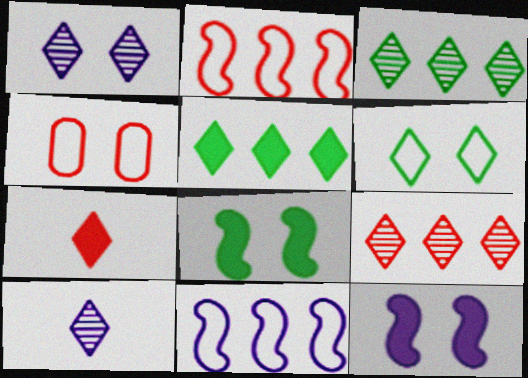[[1, 4, 8]]